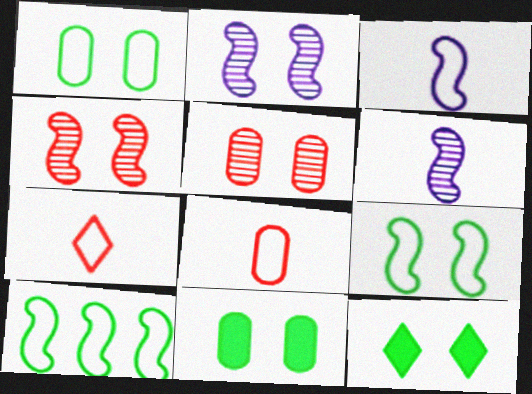[]